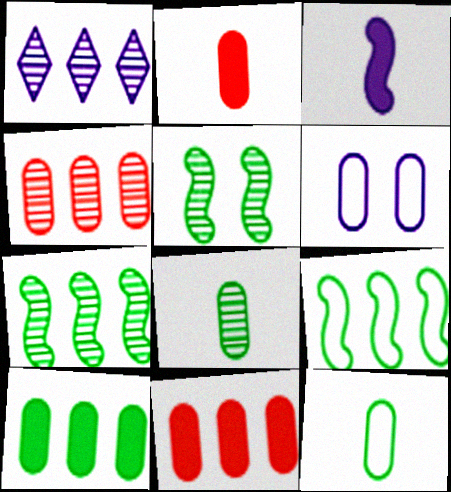[[1, 3, 6], 
[1, 4, 7], 
[1, 9, 11], 
[6, 8, 11]]